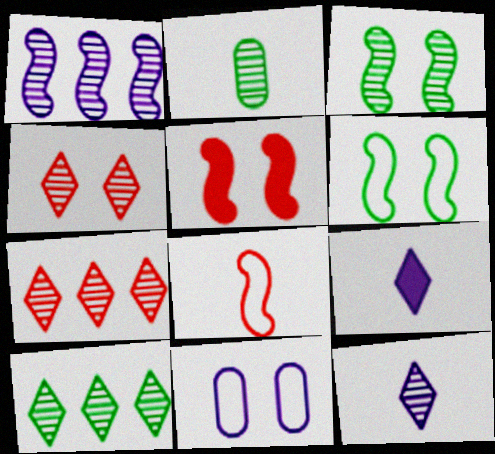[[1, 2, 4], 
[1, 9, 11], 
[2, 3, 10], 
[2, 8, 9], 
[4, 10, 12]]